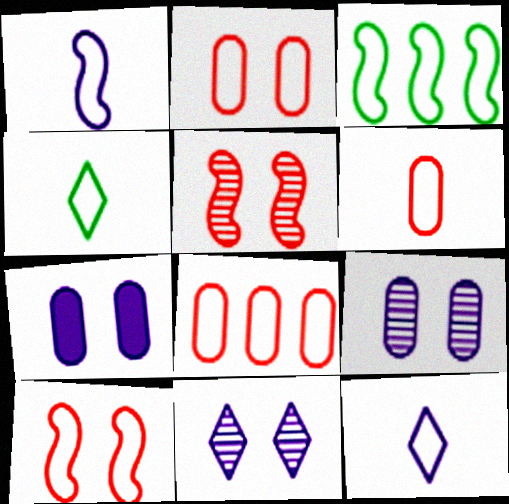[[1, 3, 10], 
[1, 4, 6], 
[2, 3, 12], 
[2, 6, 8]]